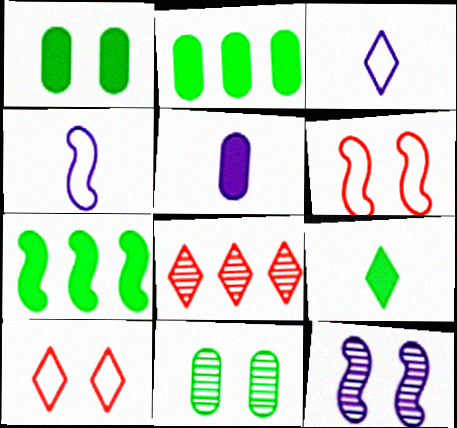[[1, 4, 8], 
[1, 7, 9], 
[1, 10, 12]]